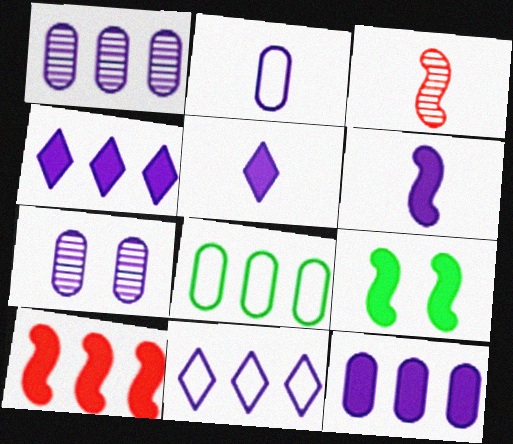[[2, 7, 12], 
[6, 7, 11], 
[6, 9, 10]]